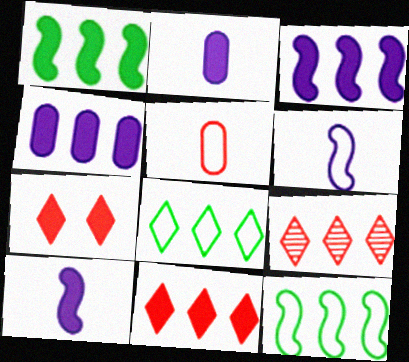[[1, 2, 7], 
[1, 4, 11], 
[4, 9, 12]]